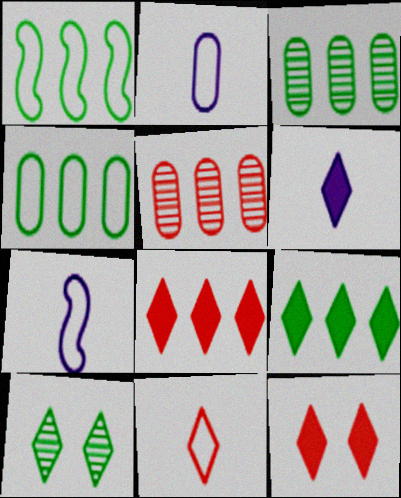[[1, 3, 9], 
[3, 7, 12], 
[6, 9, 12]]